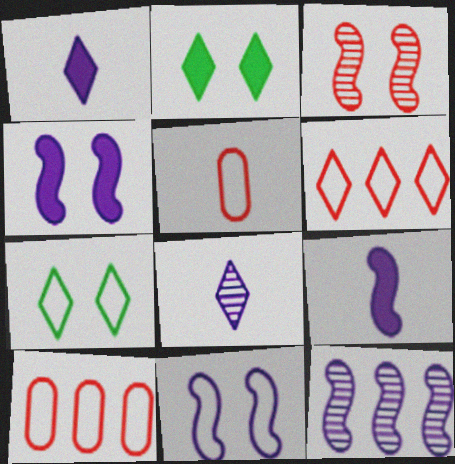[[2, 5, 12], 
[2, 6, 8], 
[9, 11, 12]]